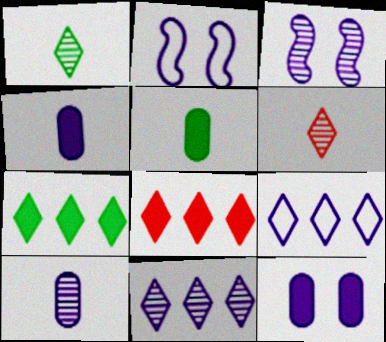[[2, 4, 11], 
[3, 4, 9], 
[3, 10, 11]]